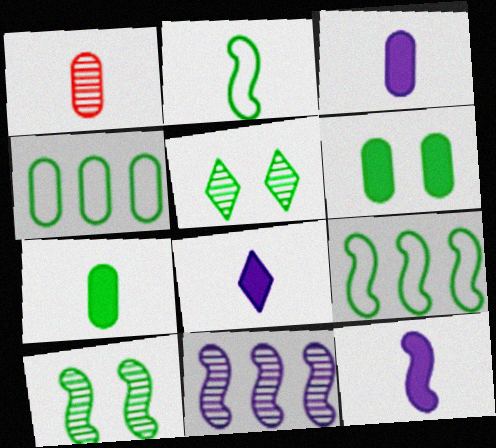[[1, 2, 8], 
[1, 5, 11], 
[3, 8, 12], 
[5, 7, 9]]